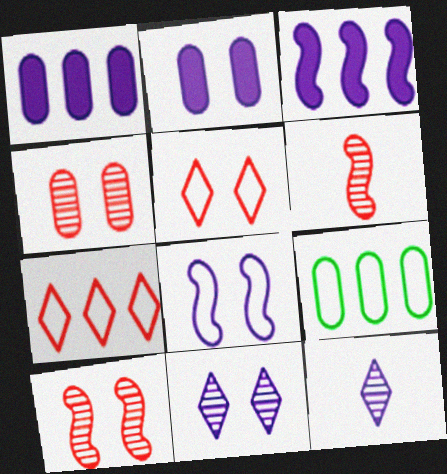[[1, 8, 12], 
[2, 8, 11]]